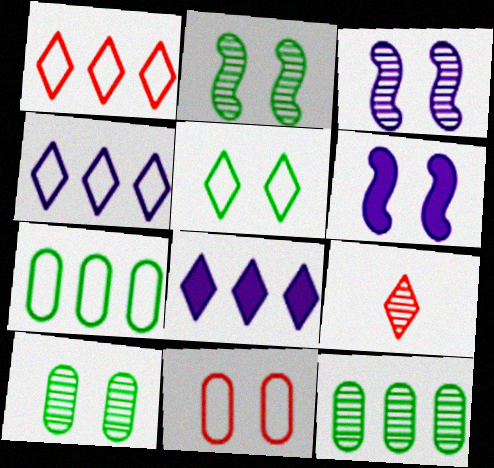[[3, 9, 12], 
[5, 8, 9], 
[6, 7, 9]]